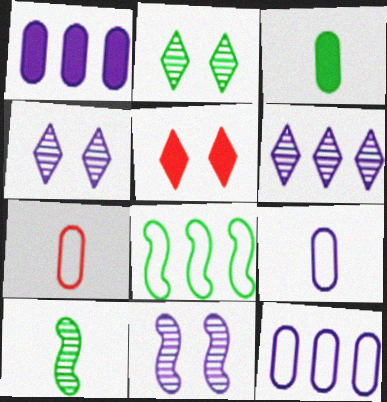[[2, 3, 8], 
[5, 10, 12]]